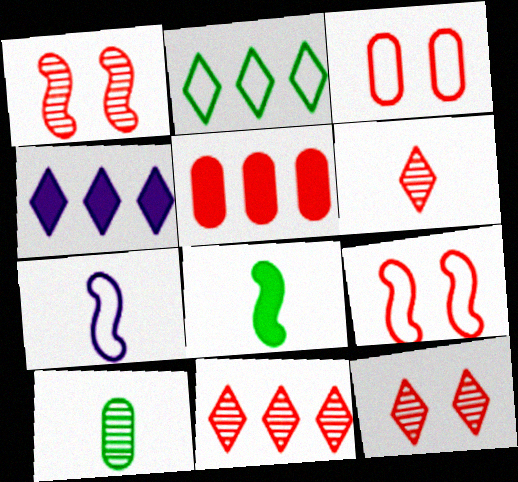[[2, 3, 7], 
[2, 4, 11], 
[4, 9, 10], 
[5, 6, 9], 
[6, 11, 12]]